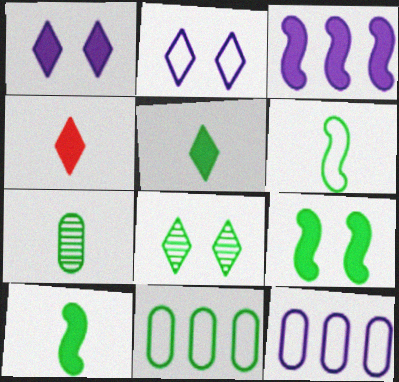[[5, 6, 7], 
[8, 10, 11]]